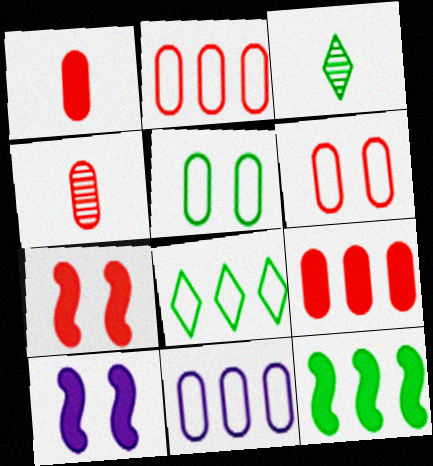[[2, 3, 10], 
[3, 5, 12], 
[3, 7, 11], 
[4, 6, 9], 
[4, 8, 10]]